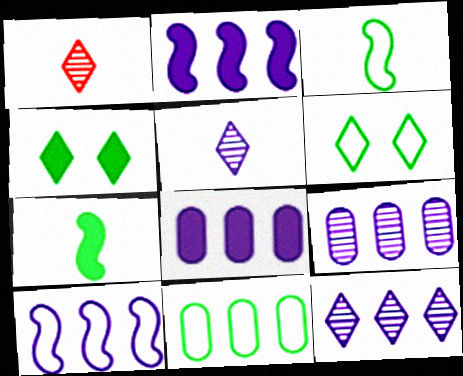[[3, 6, 11], 
[8, 10, 12]]